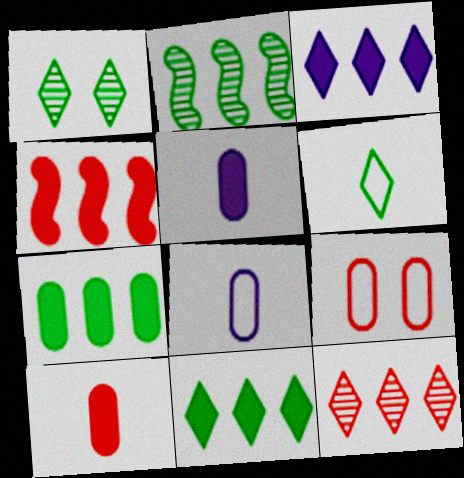[[1, 4, 8], 
[1, 6, 11], 
[3, 4, 7]]